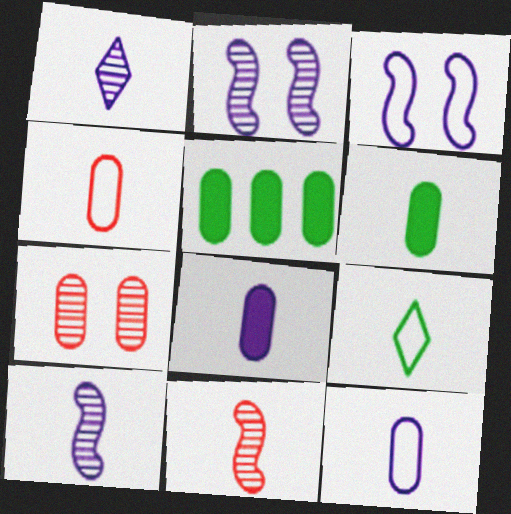[[5, 7, 12], 
[8, 9, 11]]